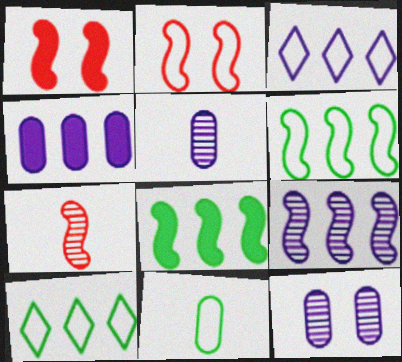[[1, 5, 10], 
[2, 3, 11], 
[3, 4, 9]]